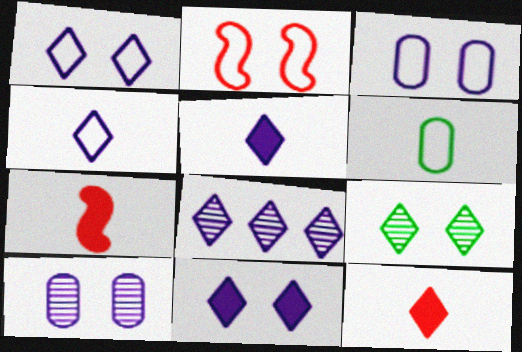[[1, 5, 8], 
[4, 8, 11]]